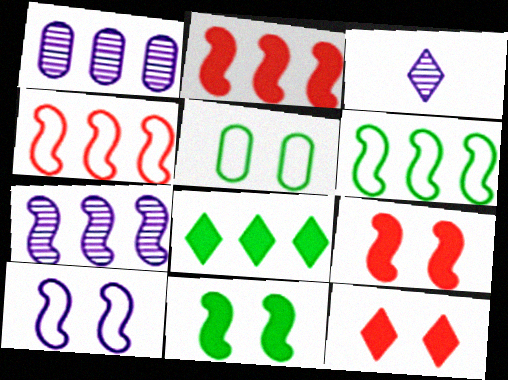[[1, 4, 8], 
[2, 3, 5], 
[2, 6, 7]]